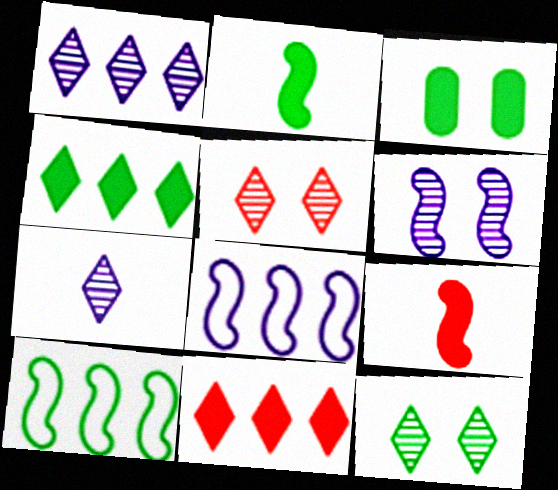[[2, 3, 4], 
[6, 9, 10]]